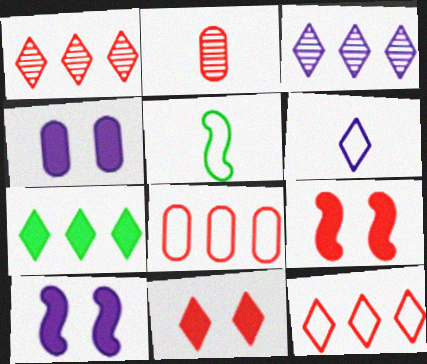[[1, 4, 5], 
[2, 9, 12], 
[3, 7, 12]]